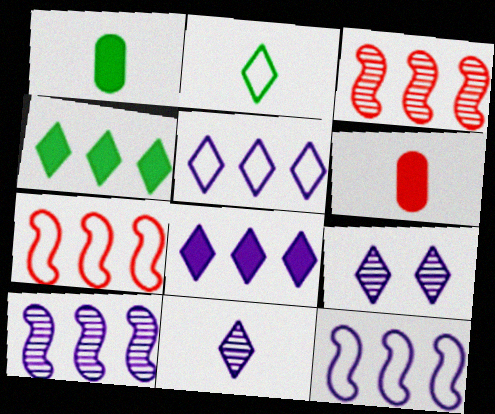[[1, 7, 9]]